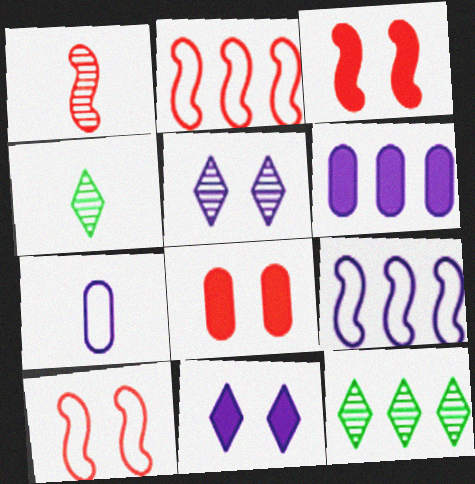[[1, 2, 3], 
[2, 6, 12], 
[3, 7, 12], 
[4, 6, 10], 
[4, 8, 9]]